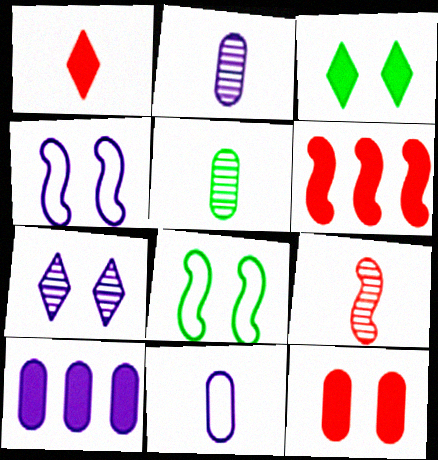[[1, 6, 12], 
[7, 8, 12]]